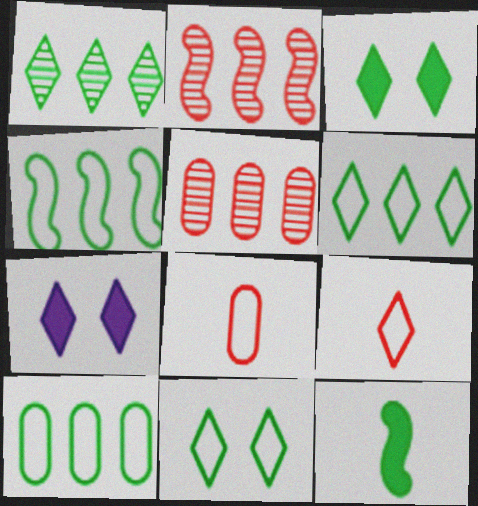[[1, 7, 9], 
[4, 6, 10]]